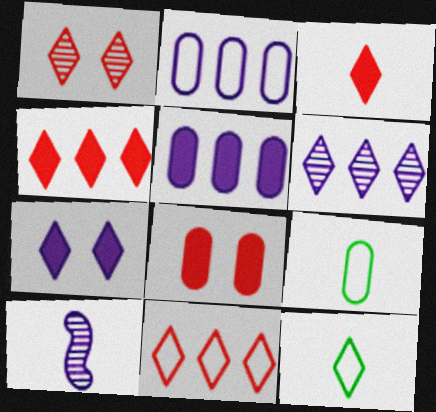[[1, 3, 11], 
[2, 7, 10], 
[3, 9, 10]]